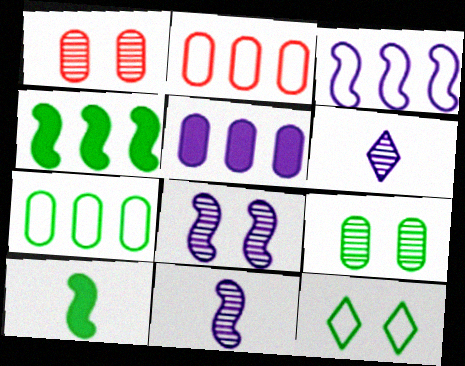[]